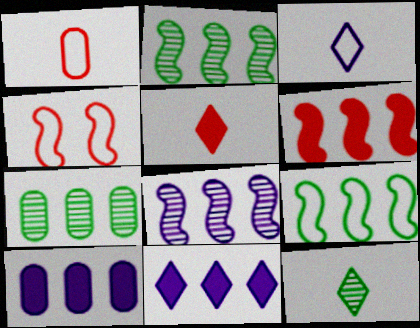[[3, 5, 12], 
[4, 10, 12], 
[6, 8, 9]]